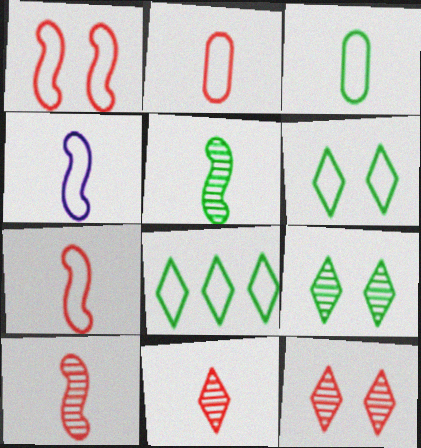[]